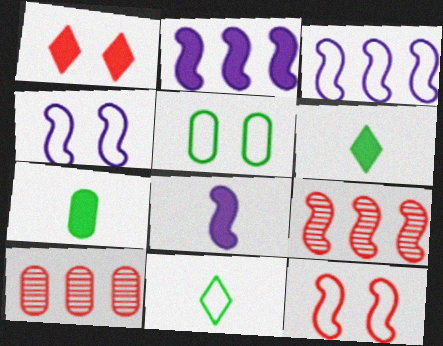[[1, 2, 7], 
[4, 6, 10]]